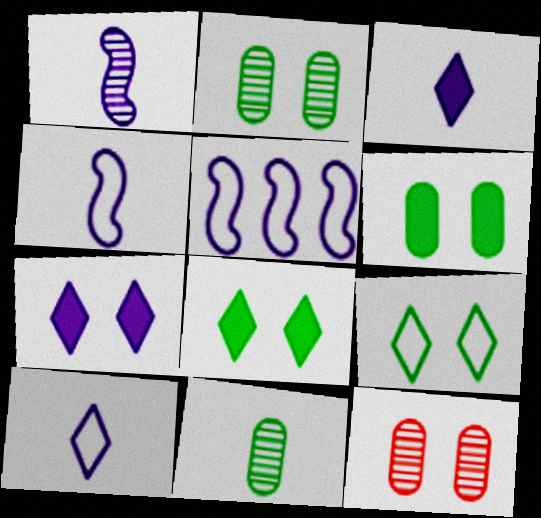[]